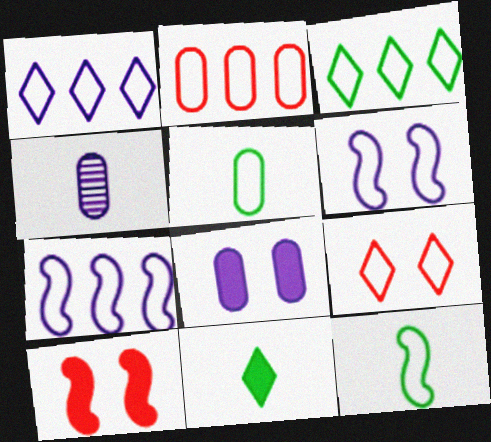[[2, 3, 7], 
[3, 4, 10], 
[5, 7, 9]]